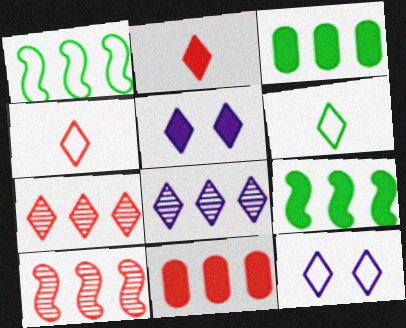[[1, 8, 11], 
[5, 6, 7]]